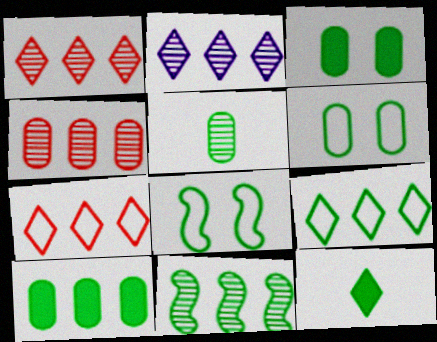[[2, 4, 11], 
[5, 6, 10], 
[6, 11, 12], 
[9, 10, 11]]